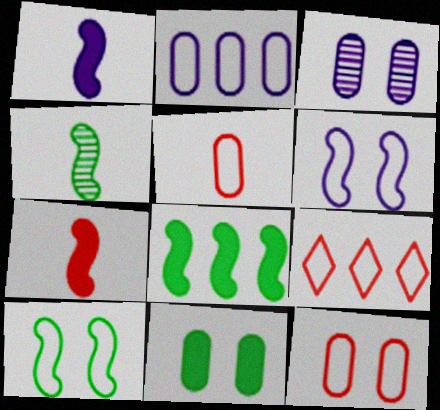[[3, 11, 12], 
[4, 8, 10]]